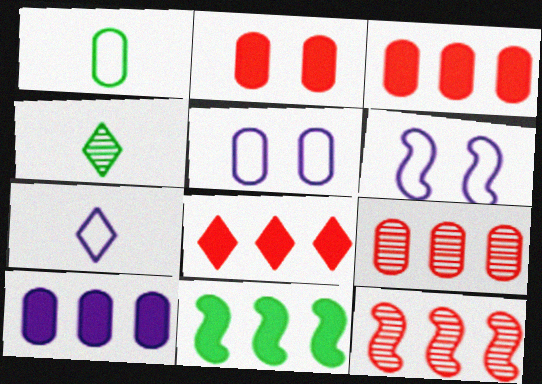[[3, 4, 6], 
[8, 10, 11]]